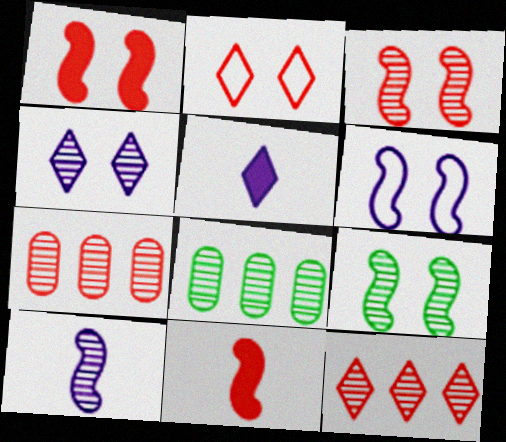[[1, 6, 9], 
[2, 7, 11]]